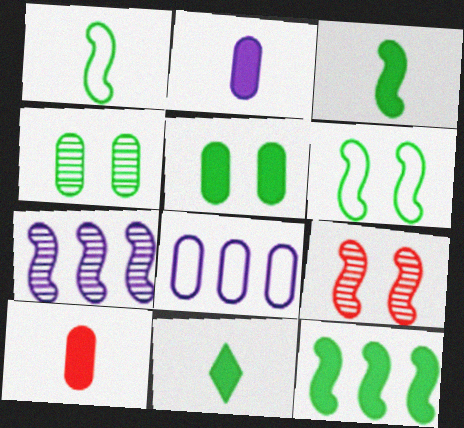[[4, 8, 10], 
[5, 11, 12], 
[8, 9, 11]]